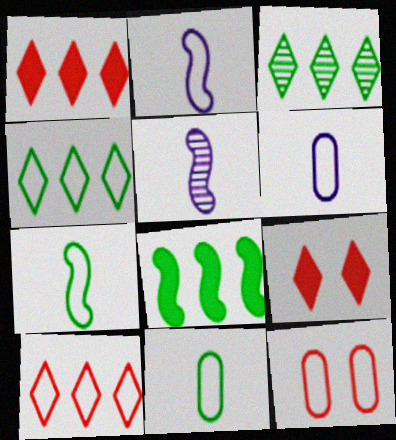[[2, 4, 12]]